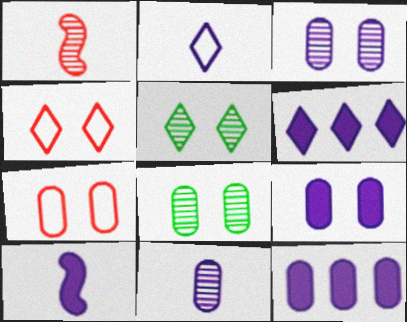[[2, 10, 11], 
[6, 9, 10], 
[7, 8, 9]]